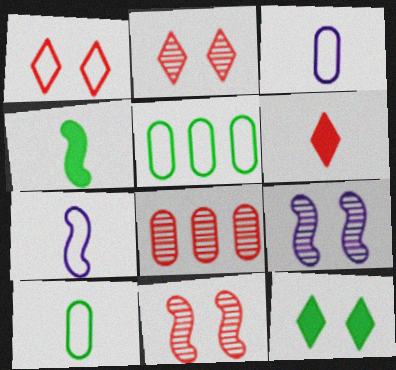[[1, 5, 7], 
[5, 6, 9], 
[7, 8, 12]]